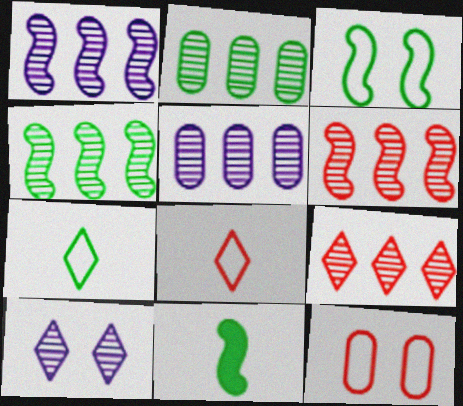[[1, 2, 9], 
[1, 4, 6], 
[3, 4, 11], 
[4, 5, 9]]